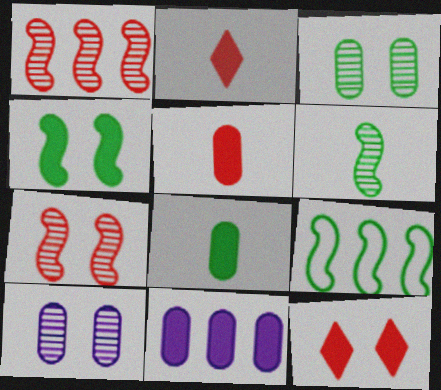[[2, 4, 11], 
[2, 9, 10], 
[4, 6, 9]]